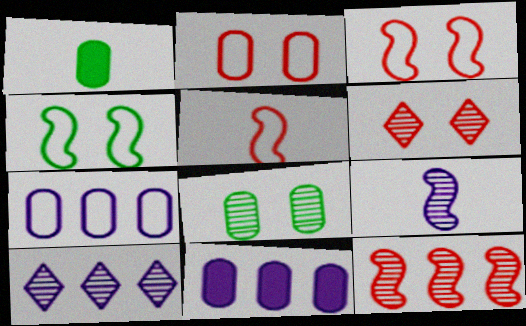[[1, 3, 10]]